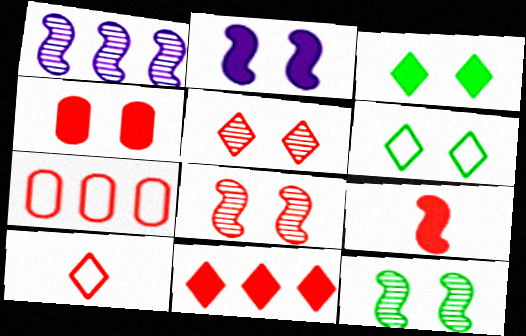[[2, 3, 4], 
[4, 9, 11], 
[5, 7, 9], 
[5, 10, 11]]